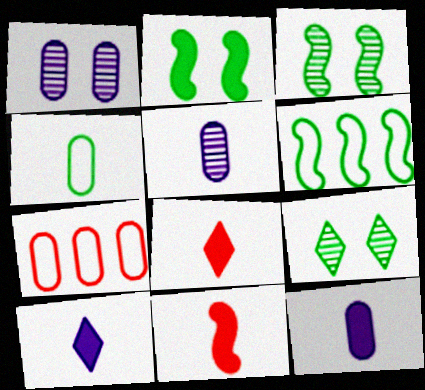[[1, 6, 8], 
[3, 7, 10]]